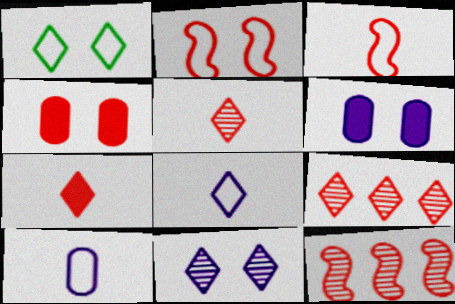[[3, 4, 9]]